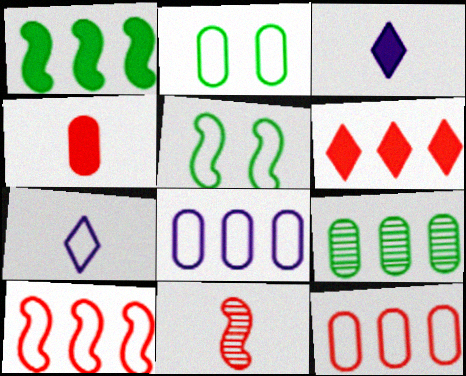[[2, 7, 10], 
[5, 7, 12]]